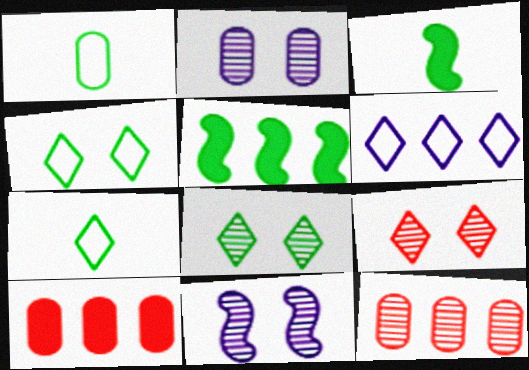[[1, 2, 10], 
[1, 5, 8], 
[5, 6, 12], 
[7, 10, 11]]